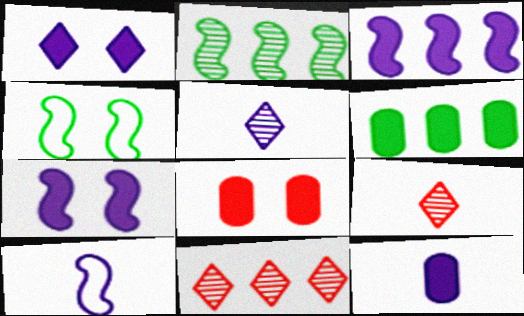[[1, 3, 12], 
[4, 11, 12], 
[5, 10, 12], 
[6, 8, 12]]